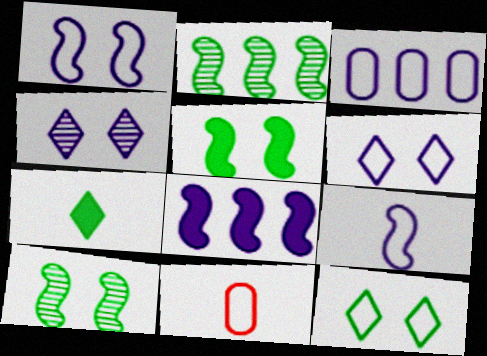[[3, 6, 9]]